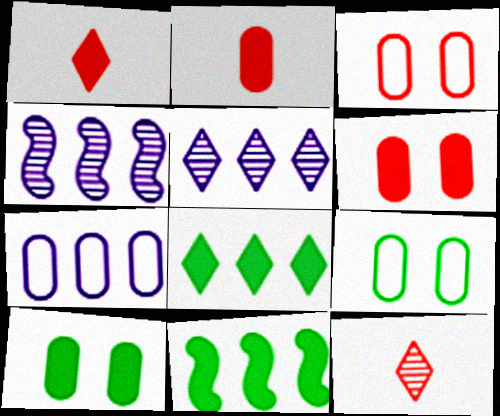[[1, 4, 9]]